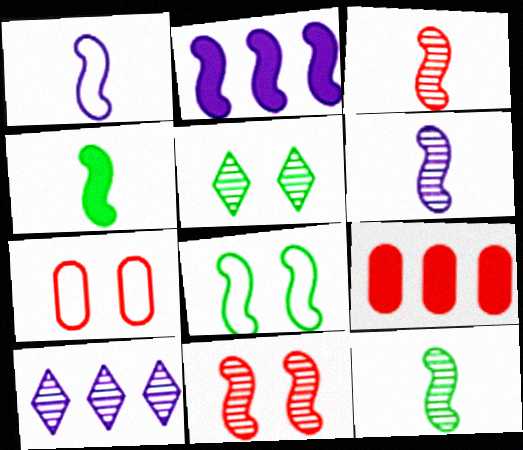[[1, 3, 4], 
[1, 5, 9], 
[2, 3, 8], 
[3, 6, 12], 
[4, 7, 10]]